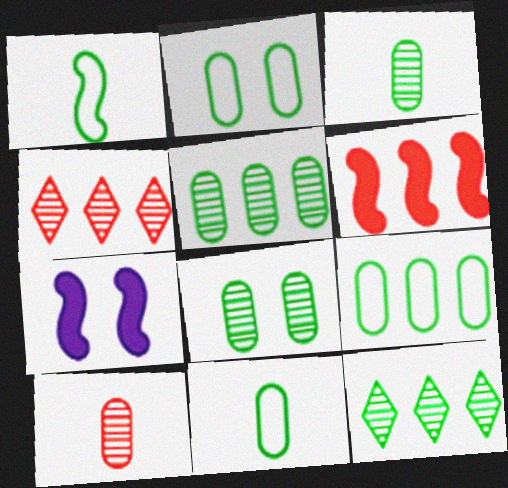[[2, 9, 11], 
[3, 5, 8], 
[4, 7, 11]]